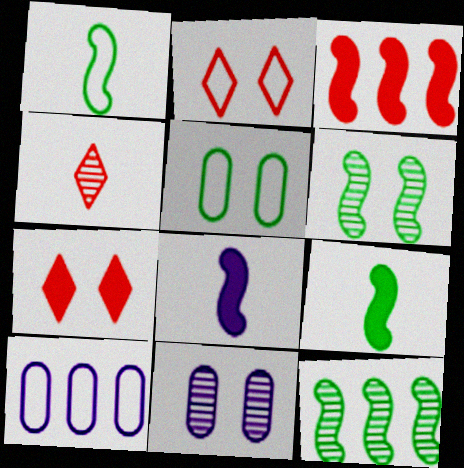[[1, 2, 10], 
[4, 11, 12]]